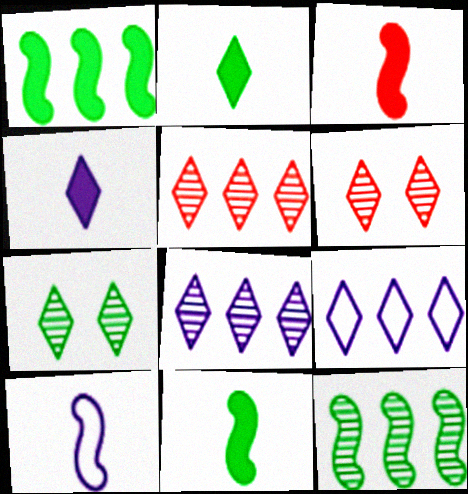[[2, 6, 9]]